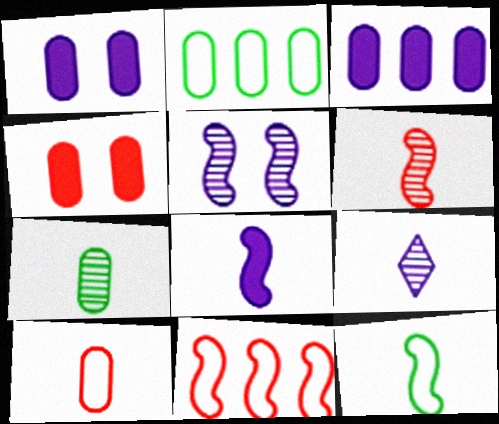[[6, 7, 9], 
[6, 8, 12]]